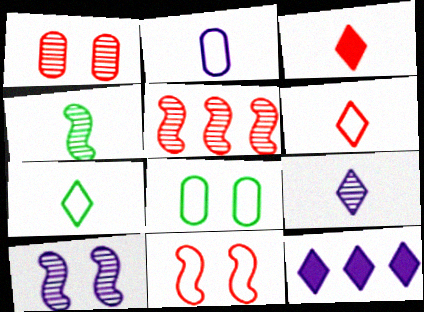[[2, 3, 4], 
[2, 10, 12], 
[3, 7, 9], 
[4, 5, 10]]